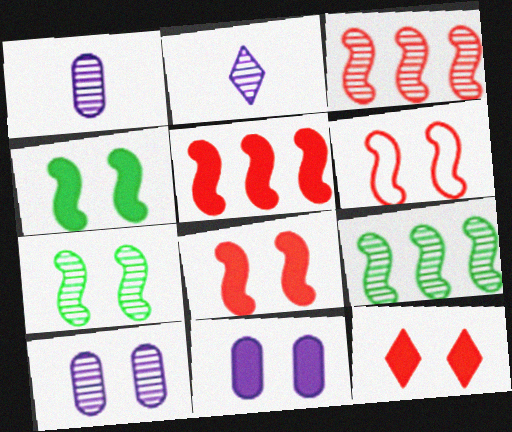[[4, 11, 12]]